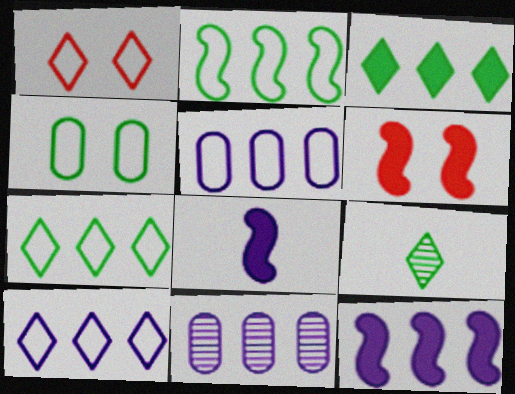[[5, 6, 9], 
[10, 11, 12]]